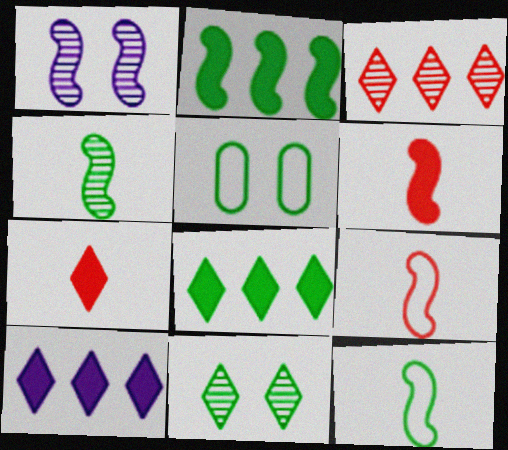[[1, 2, 9], 
[4, 5, 8]]